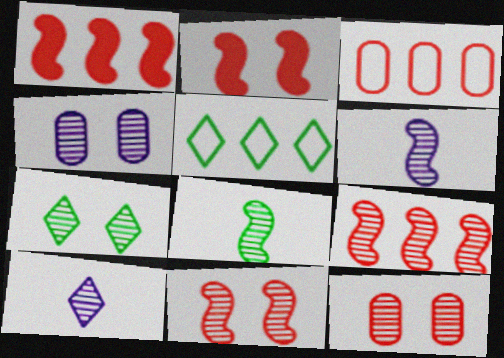[[4, 7, 11]]